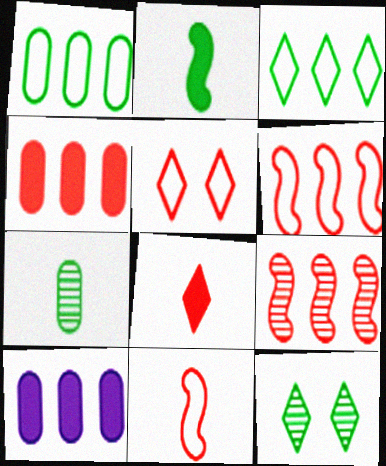[[1, 2, 12], 
[3, 9, 10], 
[10, 11, 12]]